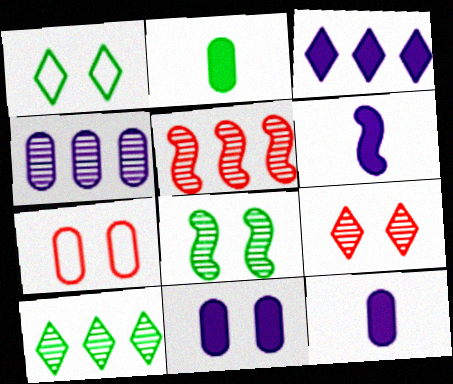[[1, 5, 12], 
[2, 4, 7], 
[3, 6, 11], 
[4, 5, 10], 
[6, 7, 10]]